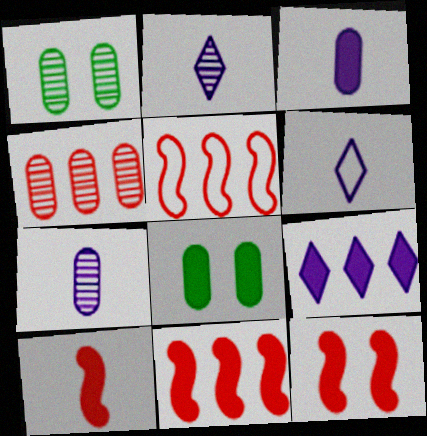[[1, 4, 7], 
[1, 6, 11], 
[2, 5, 8], 
[8, 9, 10], 
[10, 11, 12]]